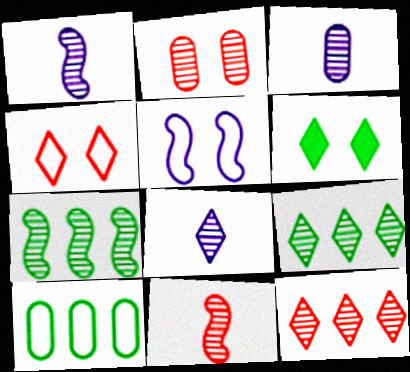[[1, 2, 9], 
[1, 3, 8], 
[2, 5, 6], 
[2, 7, 8], 
[2, 11, 12]]